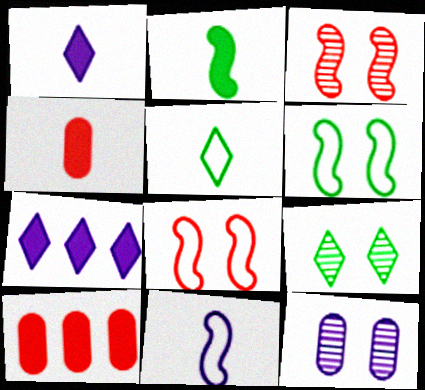[[1, 2, 4], 
[3, 9, 12], 
[7, 11, 12], 
[9, 10, 11]]